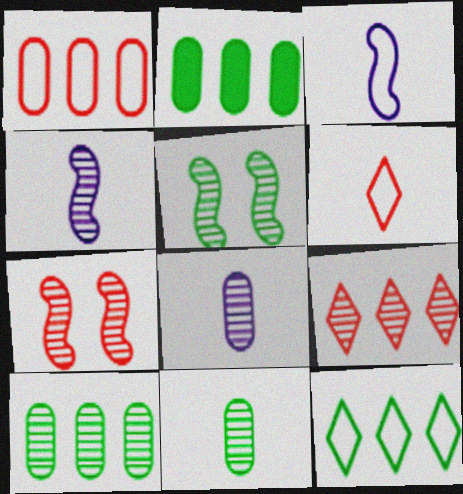[[5, 8, 9]]